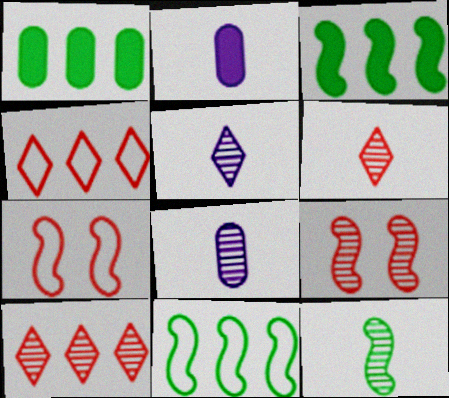[[1, 5, 7], 
[6, 8, 12]]